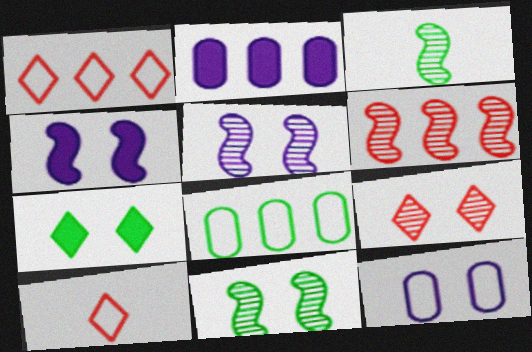[[2, 10, 11], 
[3, 5, 6], 
[3, 7, 8]]